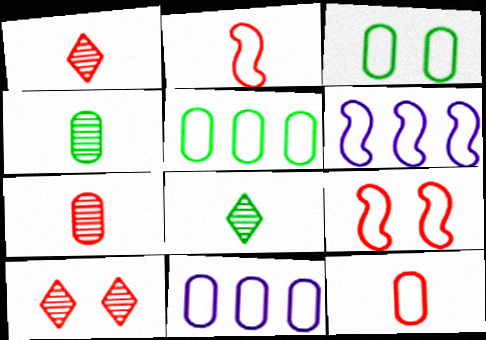[[3, 11, 12]]